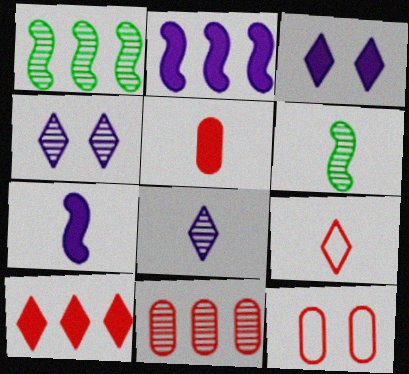[[4, 6, 11], 
[5, 11, 12]]